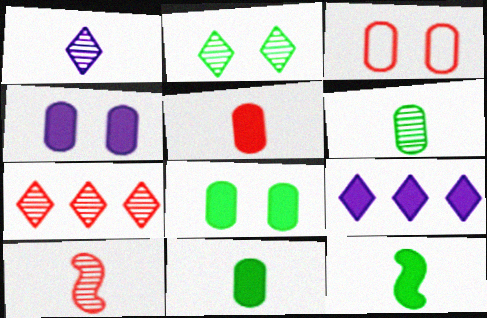[[1, 2, 7], 
[1, 6, 10]]